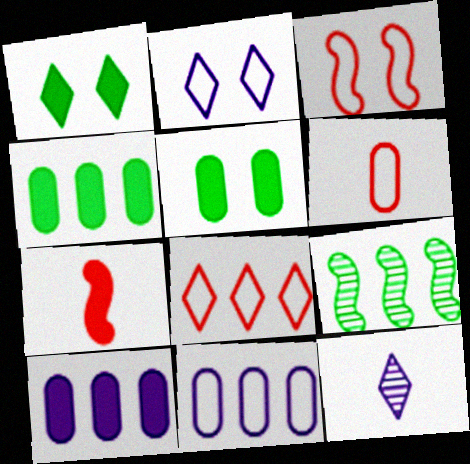[[1, 7, 10], 
[1, 8, 12], 
[3, 4, 12], 
[3, 6, 8], 
[8, 9, 10]]